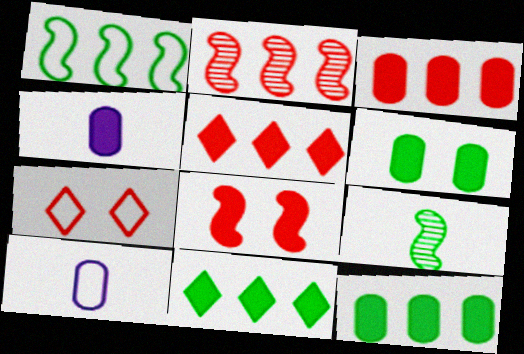[[1, 7, 10], 
[3, 4, 6], 
[4, 8, 11]]